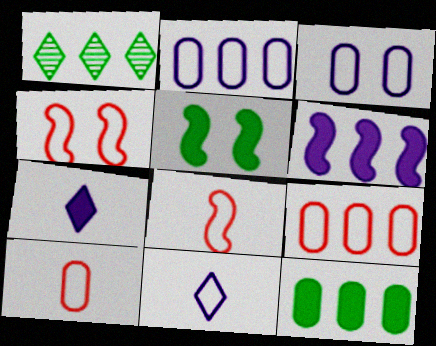[[1, 6, 9]]